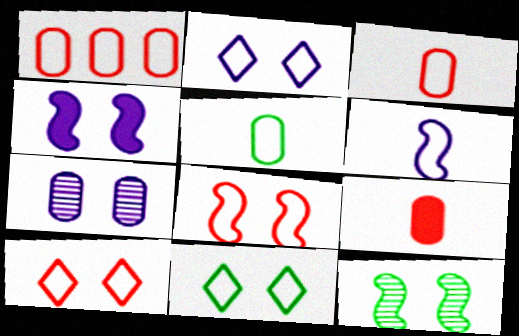[[1, 6, 11], 
[2, 4, 7], 
[2, 10, 11], 
[4, 8, 12]]